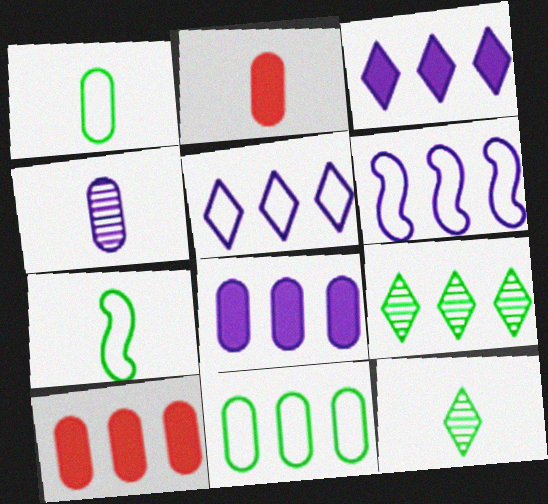[[1, 2, 4], 
[6, 9, 10]]